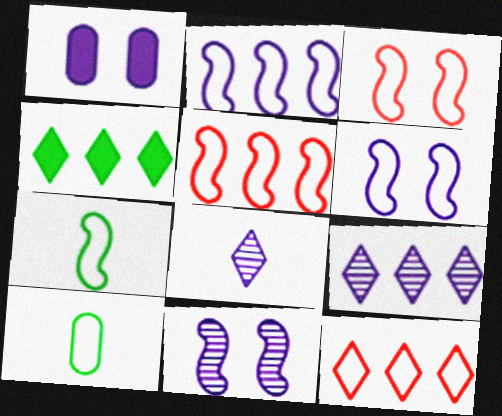[[1, 2, 8], 
[2, 3, 7], 
[4, 9, 12], 
[5, 6, 7], 
[6, 10, 12]]